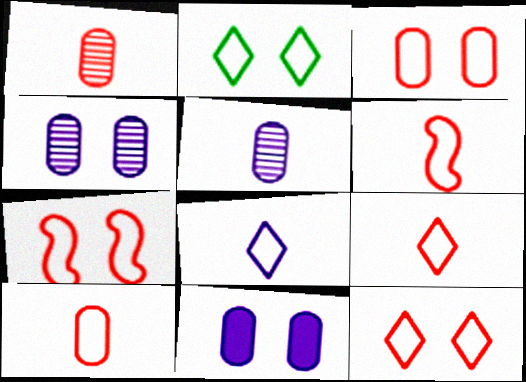[[3, 7, 12], 
[6, 9, 10]]